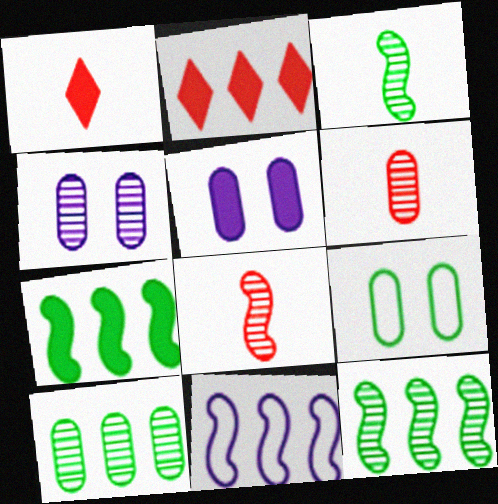[[1, 5, 7], 
[2, 10, 11], 
[4, 6, 10]]